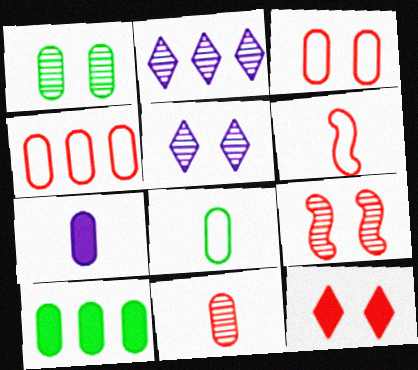[[1, 4, 7], 
[1, 5, 9], 
[1, 8, 10], 
[3, 9, 12], 
[5, 6, 10], 
[7, 8, 11]]